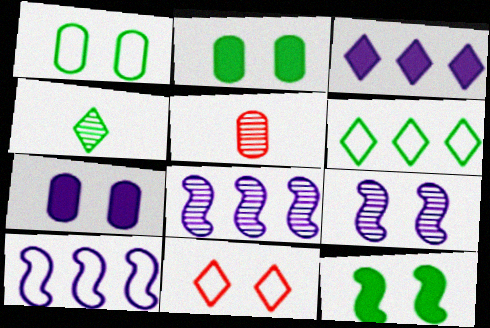[[2, 9, 11], 
[3, 4, 11]]